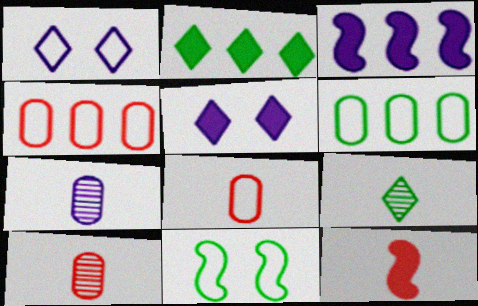[[1, 3, 7]]